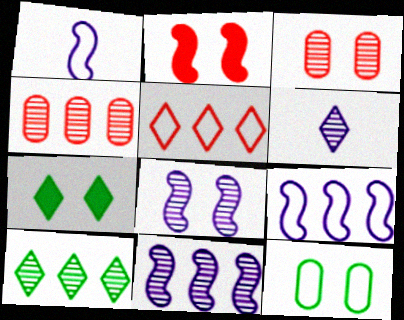[[1, 4, 7], 
[1, 5, 12], 
[4, 10, 11], 
[5, 6, 7]]